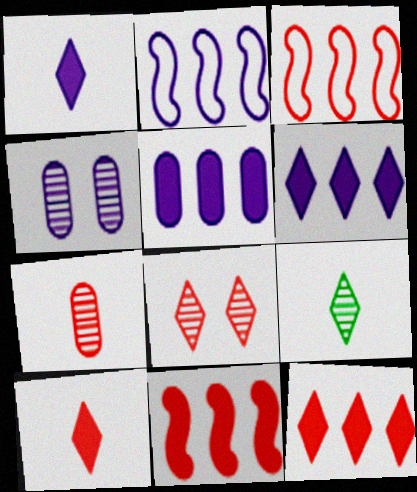[[1, 2, 4]]